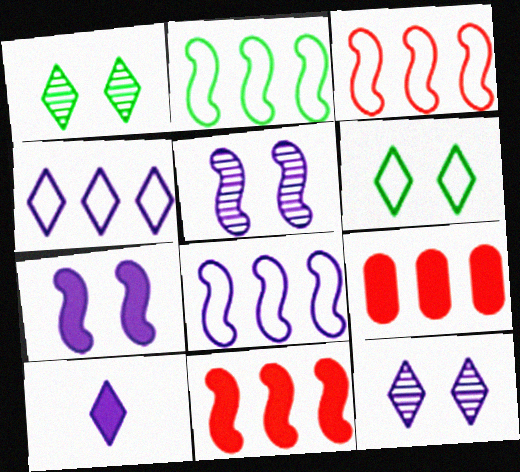[[2, 3, 8], 
[4, 10, 12]]